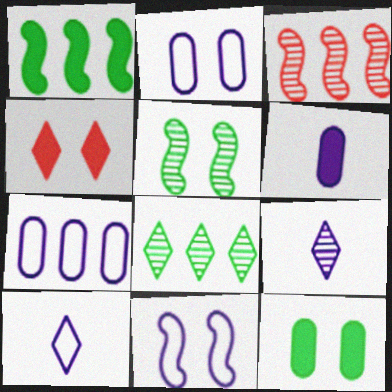[[1, 4, 6], 
[2, 4, 5], 
[3, 10, 12], 
[4, 8, 10], 
[7, 10, 11]]